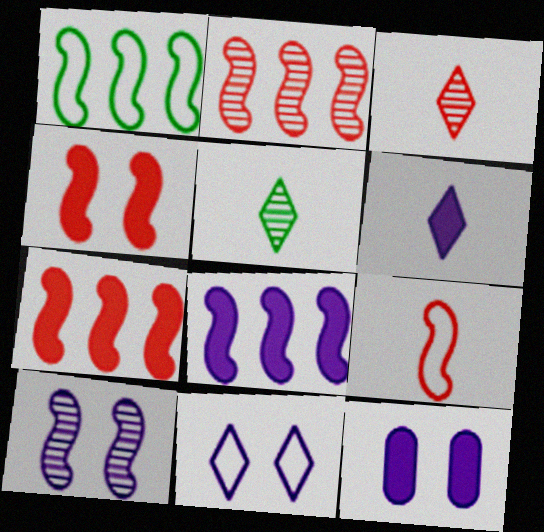[[1, 2, 8], 
[1, 3, 12], 
[2, 4, 9], 
[6, 8, 12], 
[10, 11, 12]]